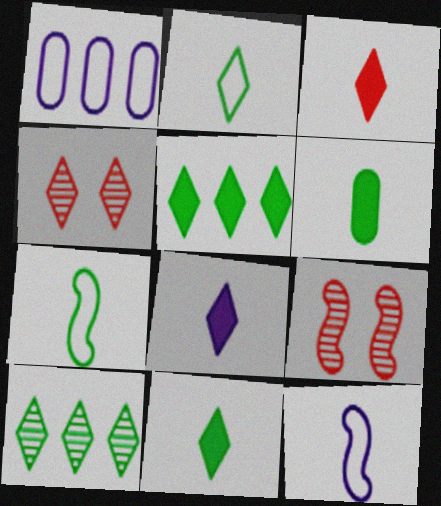[[1, 9, 11], 
[3, 8, 11]]